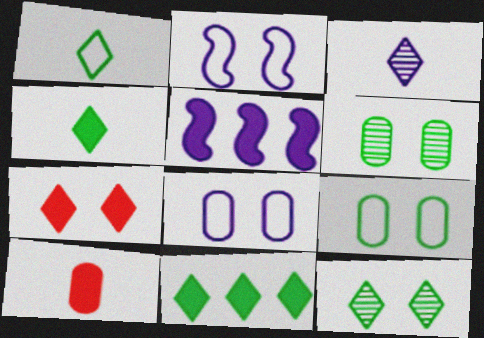[[1, 11, 12], 
[2, 6, 7], 
[3, 5, 8]]